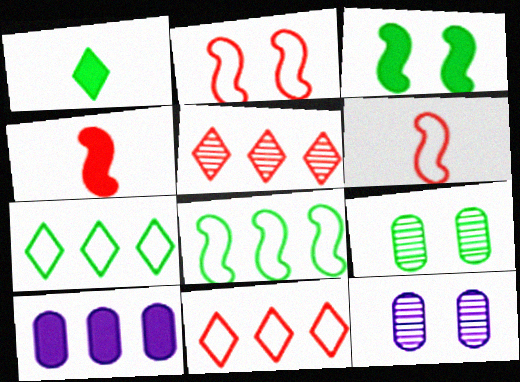[[1, 8, 9], 
[4, 7, 12], 
[5, 8, 10]]